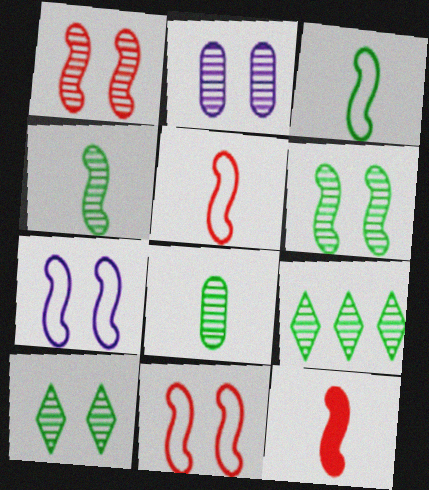[[1, 2, 10], 
[6, 8, 9]]